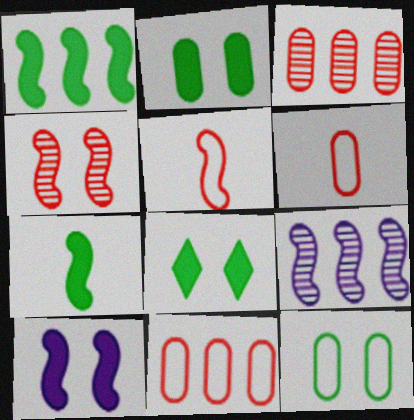[[6, 8, 9]]